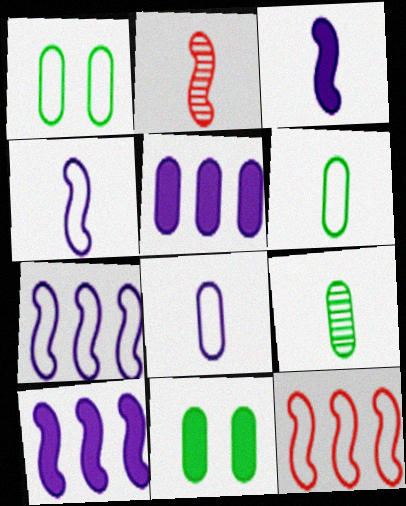[]